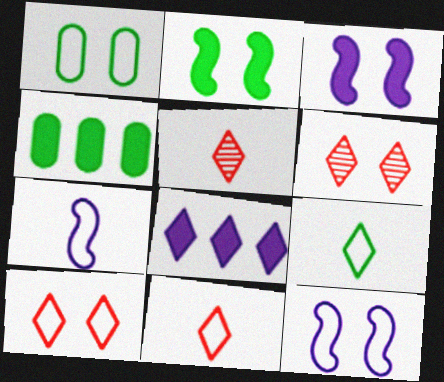[[1, 3, 6], 
[1, 10, 12], 
[4, 5, 12], 
[4, 6, 7], 
[6, 8, 9]]